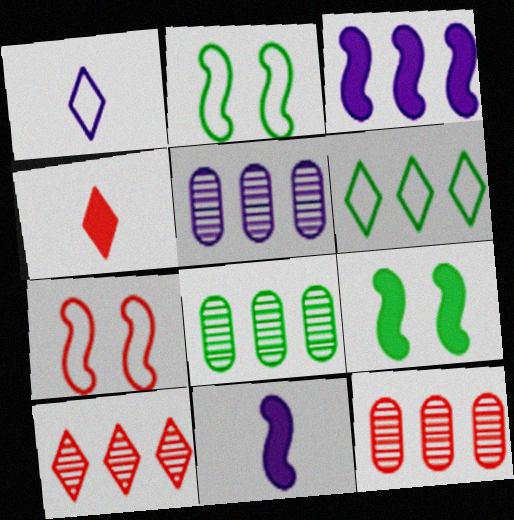[[1, 9, 12], 
[2, 4, 5], 
[3, 6, 12], 
[4, 7, 12], 
[5, 8, 12]]